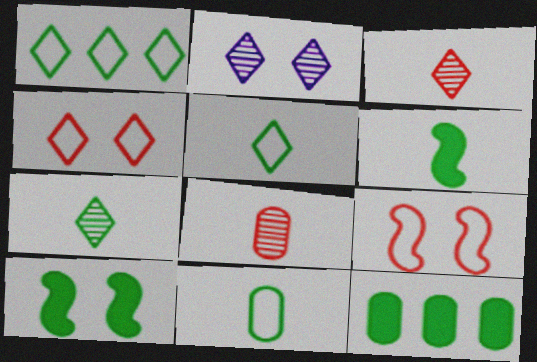[[6, 7, 11]]